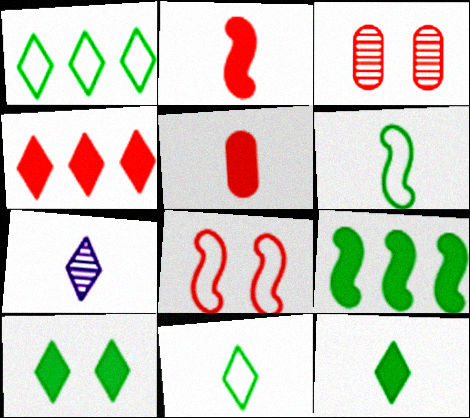[[5, 6, 7]]